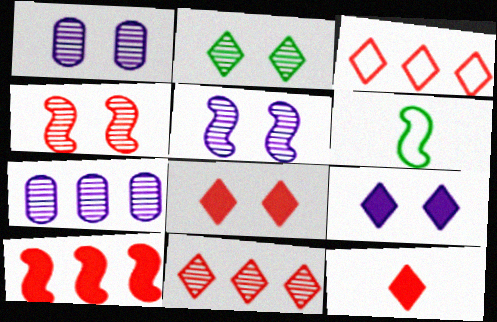[[1, 2, 4], 
[5, 6, 10], 
[6, 7, 8]]